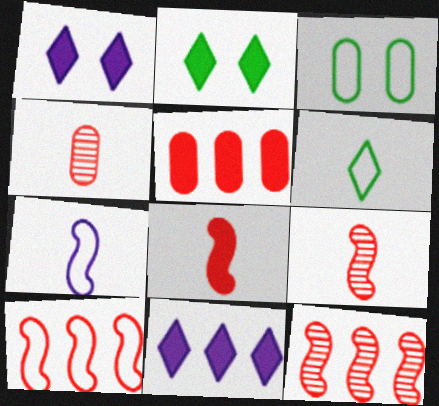[[3, 9, 11]]